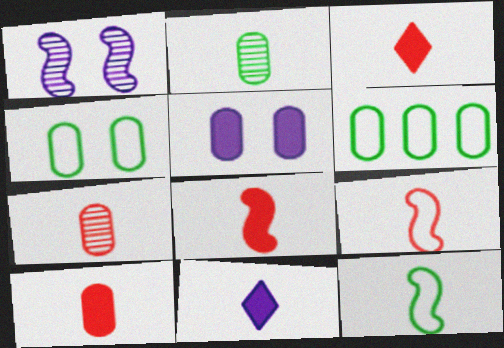[[1, 3, 6], 
[2, 9, 11], 
[3, 7, 9], 
[3, 8, 10], 
[5, 6, 7], 
[7, 11, 12]]